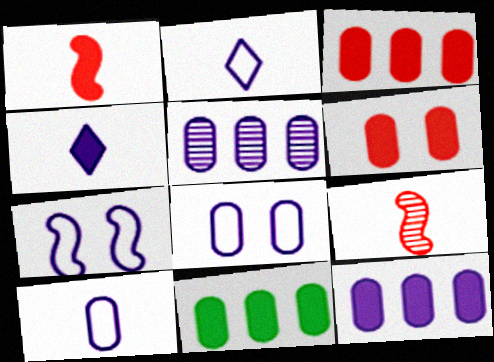[[3, 11, 12], 
[4, 5, 7]]